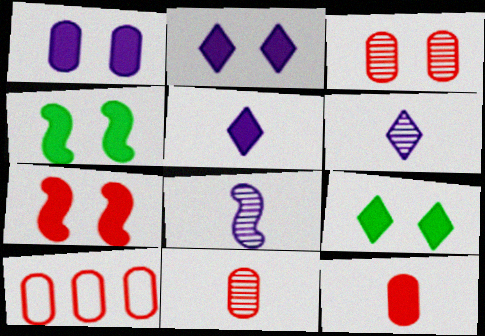[[1, 7, 9], 
[3, 10, 12], 
[4, 6, 10], 
[8, 9, 10]]